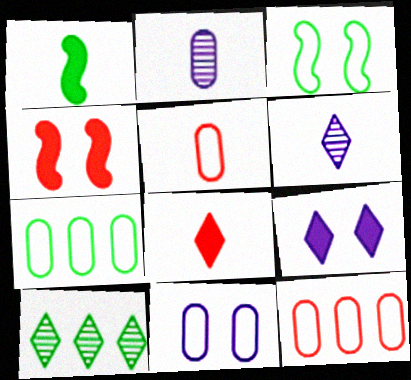[[1, 5, 6], 
[4, 6, 7], 
[5, 7, 11]]